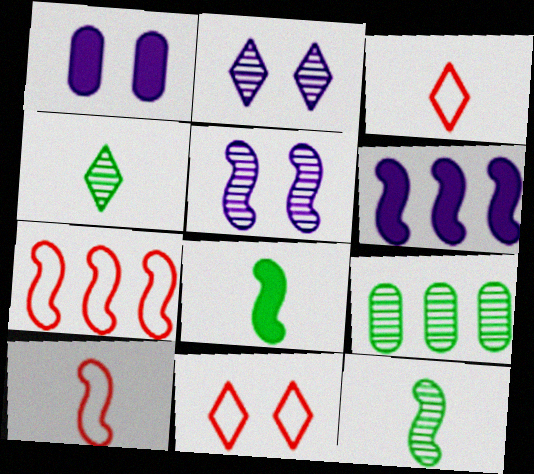[[1, 4, 7], 
[5, 7, 8]]